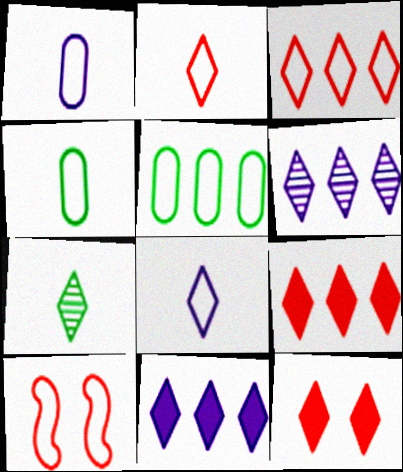[[5, 8, 10]]